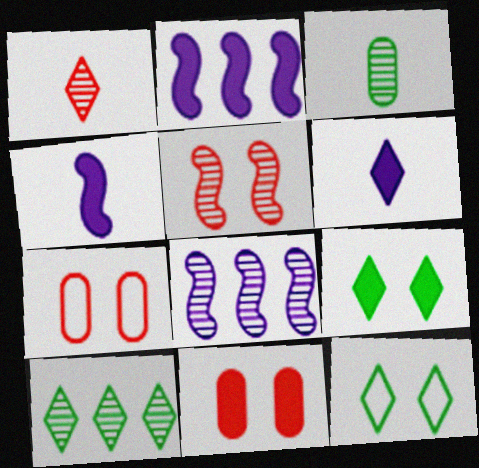[[4, 7, 10]]